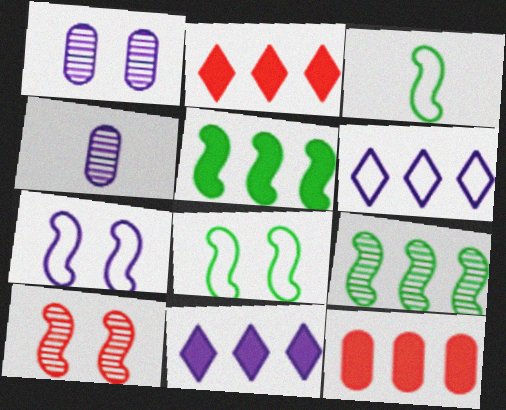[[1, 2, 3], 
[2, 4, 8], 
[4, 7, 11], 
[5, 11, 12], 
[6, 9, 12]]